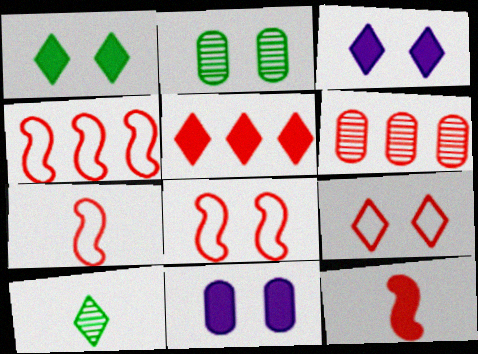[[2, 3, 8], 
[4, 5, 6], 
[4, 7, 8], 
[4, 10, 11], 
[6, 9, 12]]